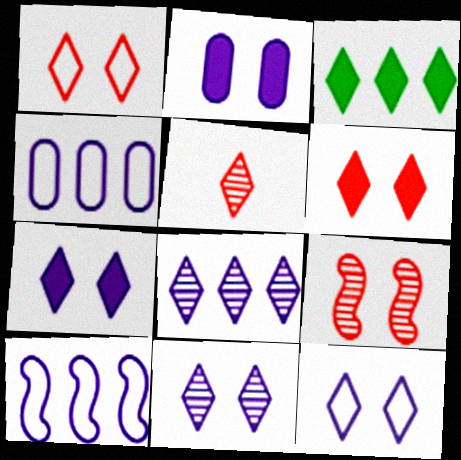[[3, 5, 12], 
[7, 11, 12]]